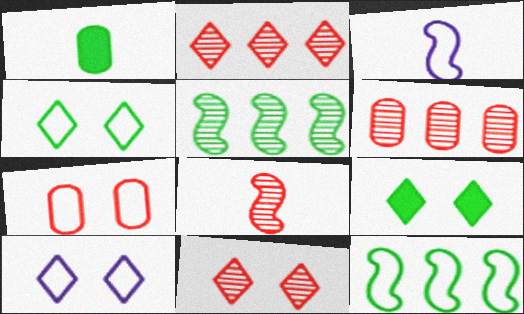[[1, 4, 5], 
[3, 6, 9], 
[6, 8, 11], 
[9, 10, 11]]